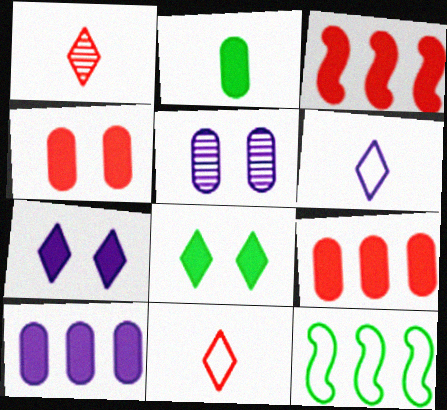[[2, 3, 7], 
[2, 4, 10]]